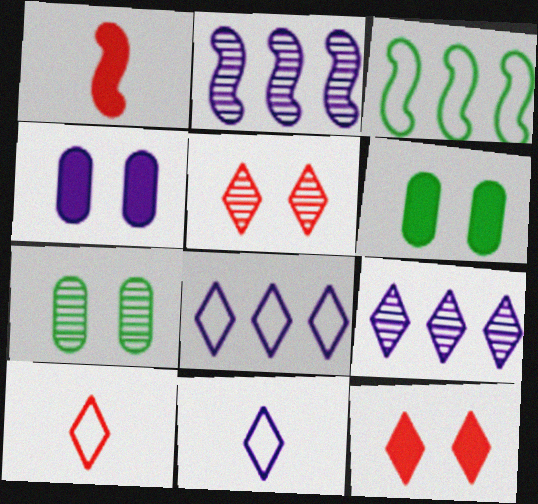[[1, 7, 8], 
[2, 4, 11], 
[2, 6, 10]]